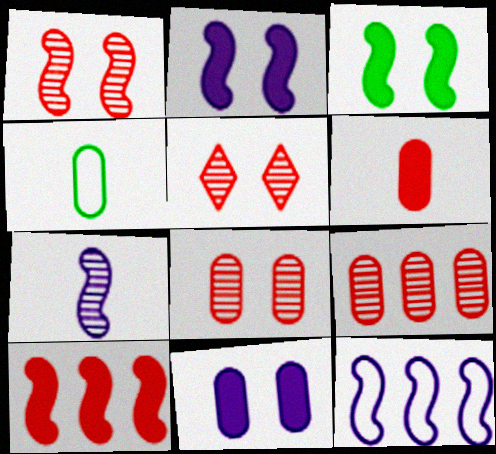[[1, 5, 8], 
[2, 7, 12], 
[4, 9, 11]]